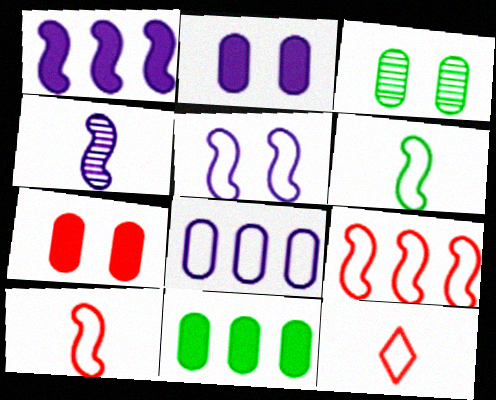[[1, 3, 12], 
[1, 4, 5], 
[5, 6, 9]]